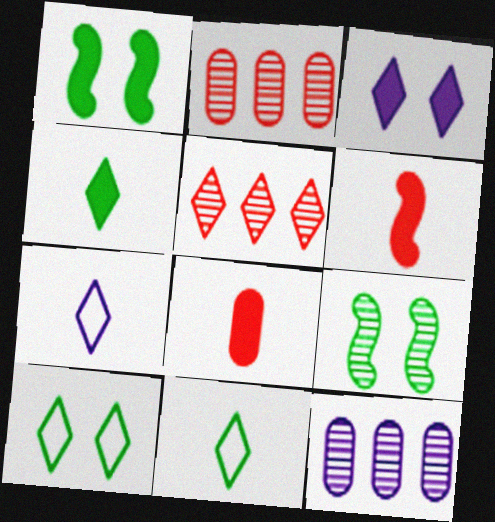[[1, 2, 7], 
[3, 5, 11], 
[6, 10, 12]]